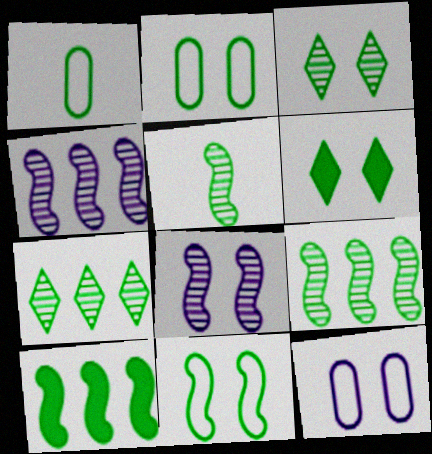[[1, 3, 10], 
[1, 6, 9], 
[5, 10, 11]]